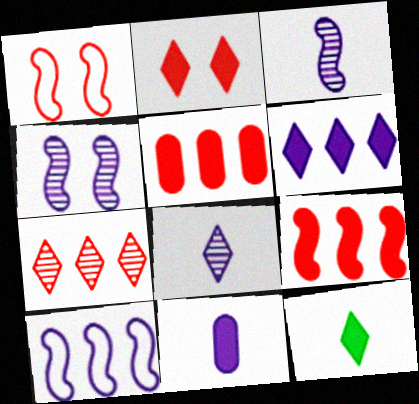[[2, 6, 12]]